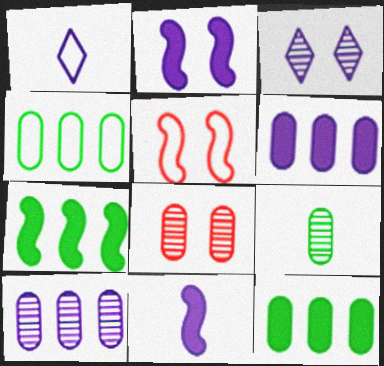[[1, 2, 10], 
[1, 4, 5], 
[1, 7, 8], 
[8, 9, 10]]